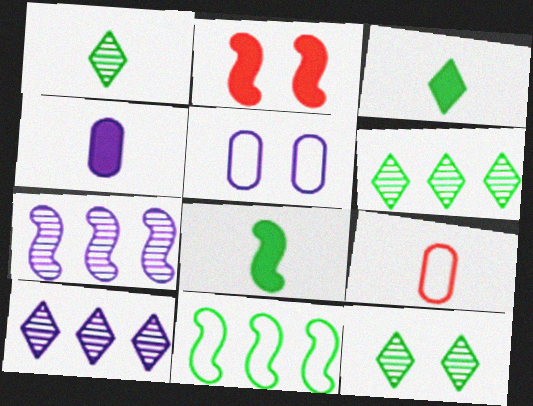[[1, 6, 12], 
[2, 5, 12]]